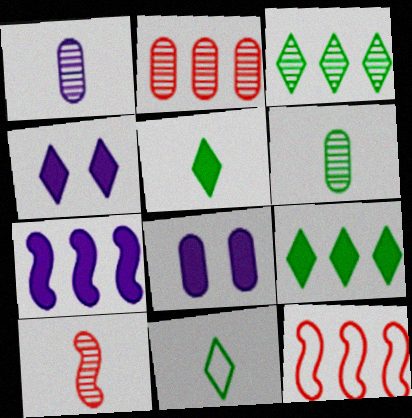[[4, 6, 12]]